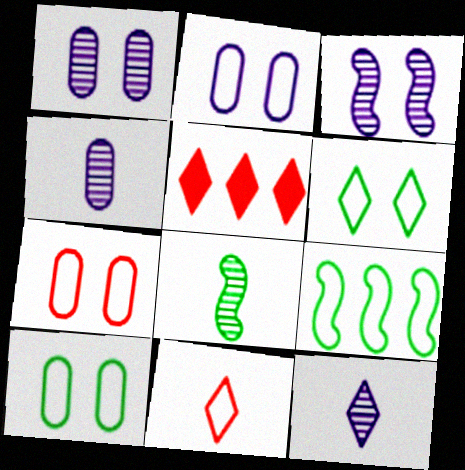[[2, 5, 8], 
[2, 7, 10], 
[2, 9, 11], 
[5, 6, 12]]